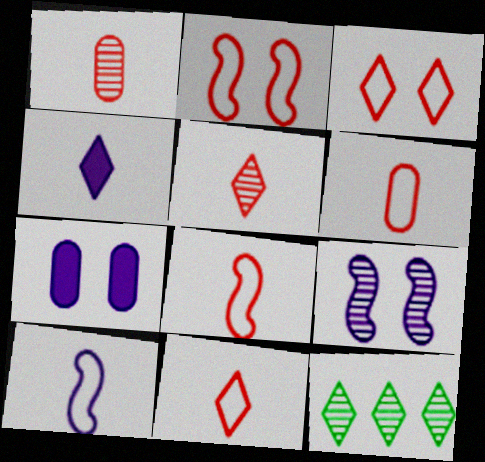[[1, 9, 12], 
[3, 4, 12], 
[6, 8, 11], 
[7, 8, 12]]